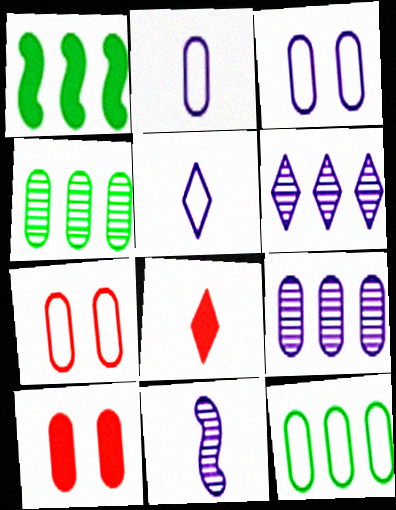[[2, 4, 10], 
[2, 7, 12]]